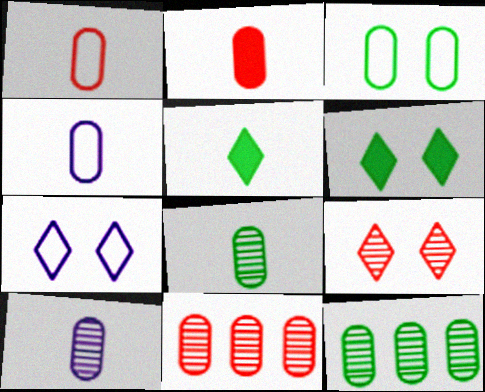[[2, 4, 8], 
[6, 7, 9]]